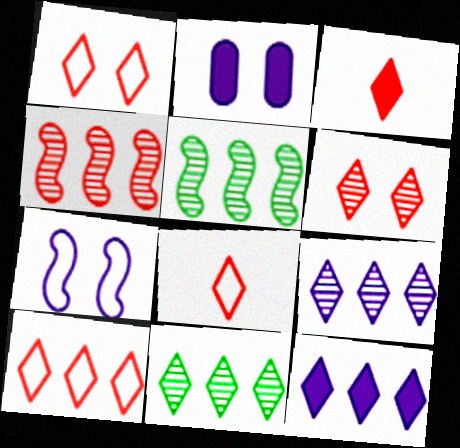[[1, 8, 10], 
[2, 5, 8], 
[3, 6, 10], 
[10, 11, 12]]